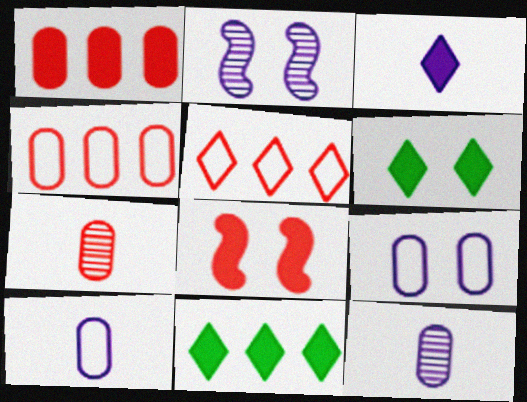[[5, 7, 8]]